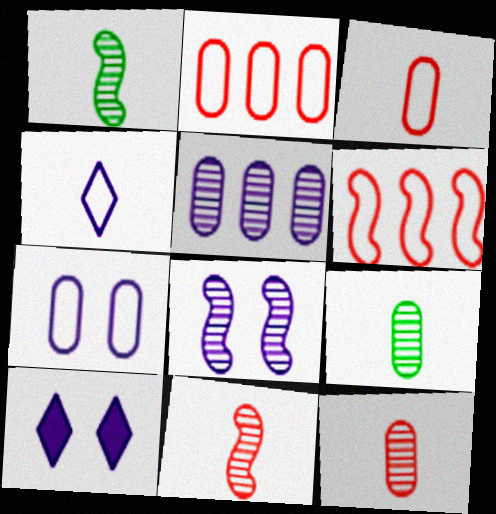[[1, 2, 10], 
[6, 9, 10], 
[7, 8, 10]]